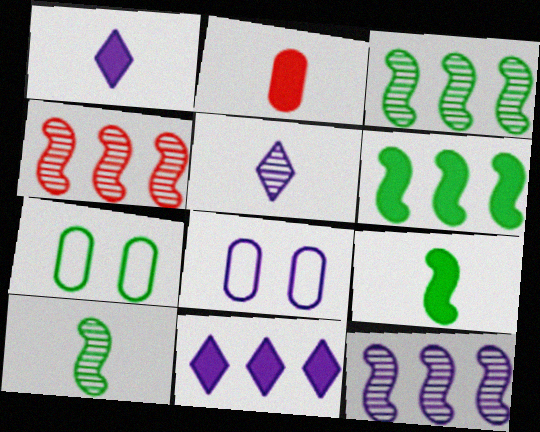[[1, 2, 9], 
[1, 4, 7], 
[1, 8, 12], 
[3, 4, 12]]